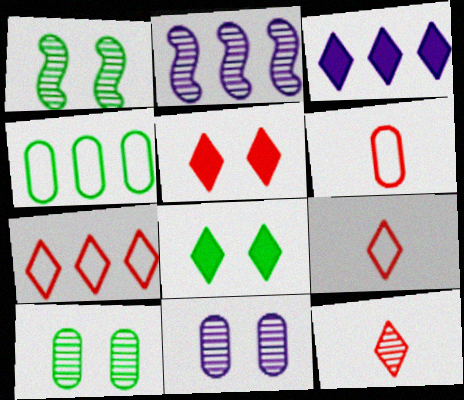[[1, 3, 6], 
[2, 6, 8], 
[2, 10, 12], 
[5, 7, 12]]